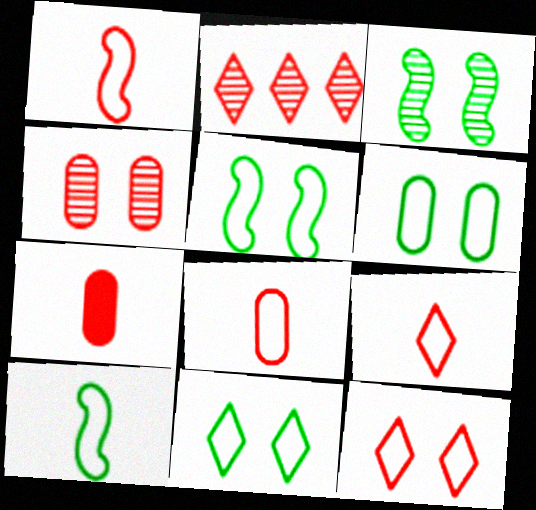[[1, 8, 9], 
[5, 6, 11]]